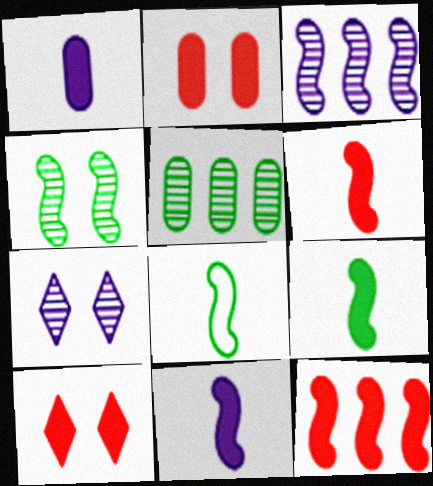[[6, 9, 11]]